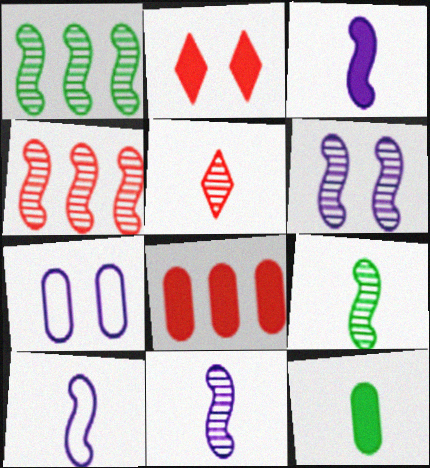[[3, 10, 11], 
[4, 6, 9], 
[5, 10, 12]]